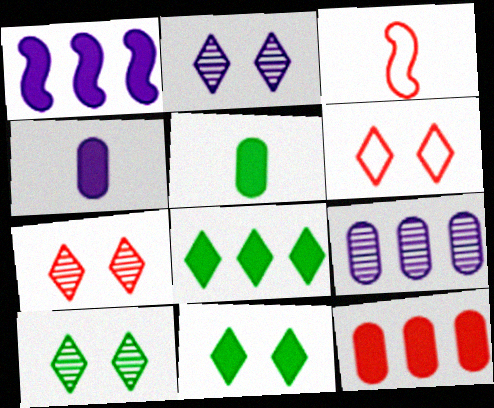[[1, 8, 12], 
[2, 6, 11], 
[2, 7, 10], 
[3, 7, 12], 
[3, 9, 11]]